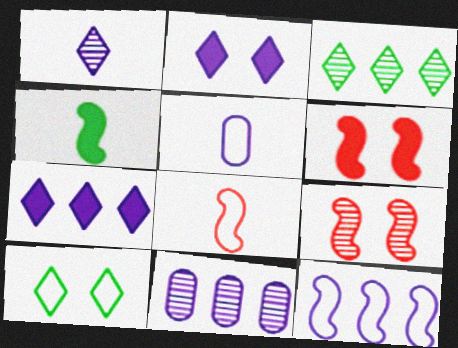[[3, 5, 6], 
[4, 9, 12], 
[7, 11, 12]]